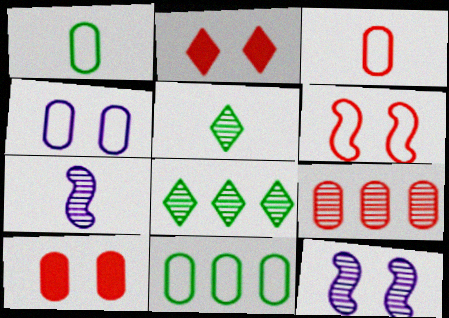[[2, 7, 11], 
[3, 4, 11], 
[3, 9, 10], 
[5, 9, 12]]